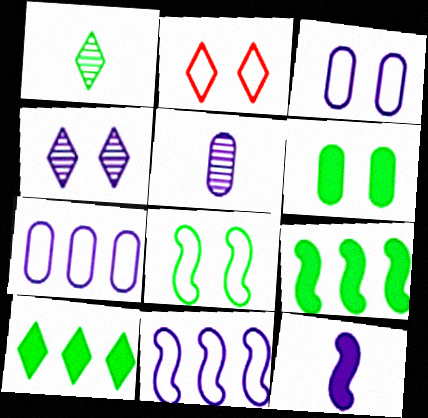[[2, 3, 8], 
[2, 5, 9], 
[4, 7, 12]]